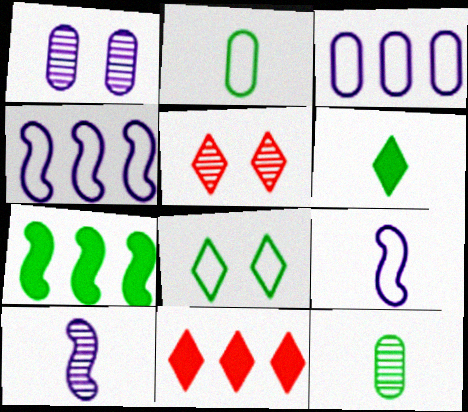[[7, 8, 12]]